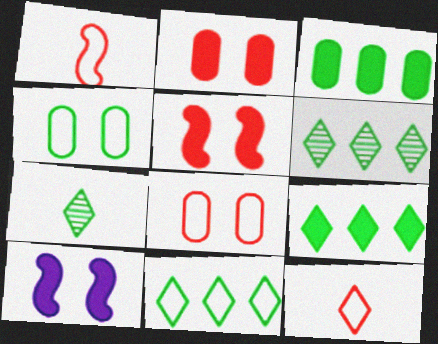[[6, 9, 11]]